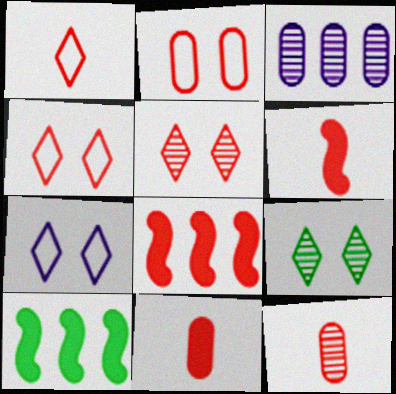[[1, 6, 12], 
[4, 8, 12], 
[7, 10, 12]]